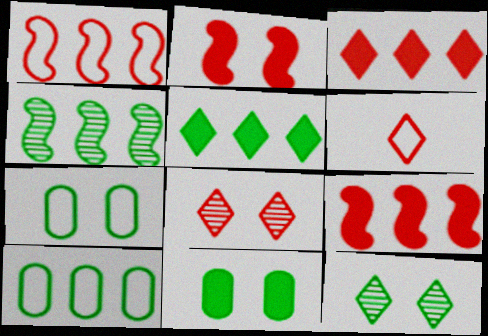[[3, 6, 8], 
[4, 5, 10]]